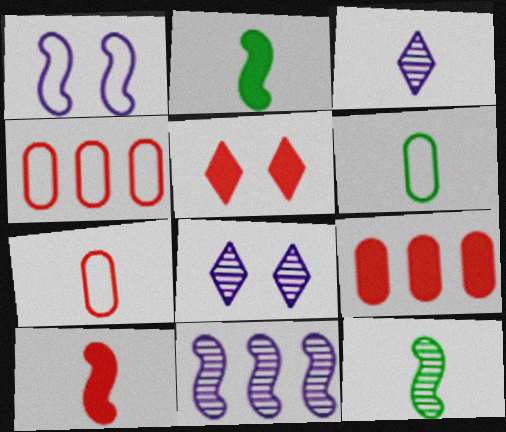[[2, 3, 7], 
[2, 4, 8], 
[3, 6, 10], 
[5, 6, 11], 
[5, 9, 10]]